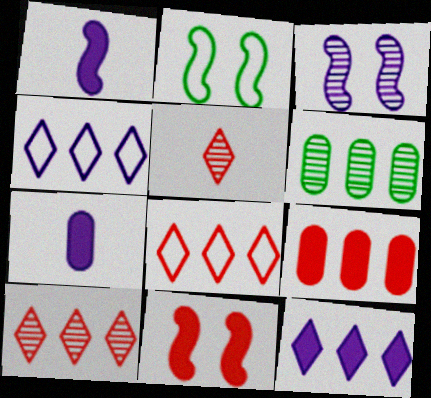[[2, 3, 11], 
[2, 7, 10], 
[3, 4, 7], 
[3, 5, 6]]